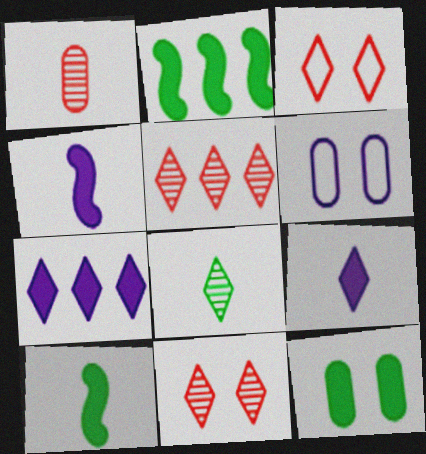[[3, 7, 8], 
[5, 6, 10]]